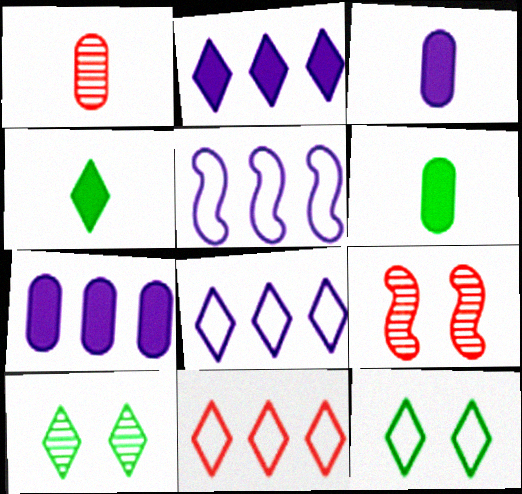[[6, 8, 9]]